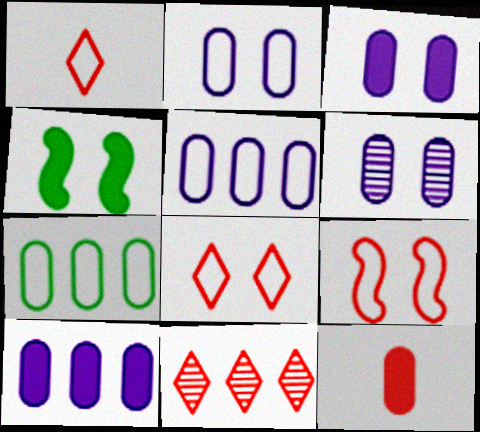[[2, 3, 6], 
[4, 6, 8], 
[6, 7, 12], 
[9, 11, 12]]